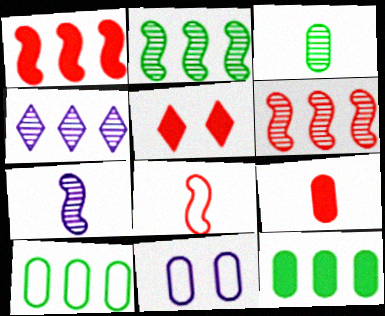[[1, 4, 10], 
[1, 5, 9], 
[5, 7, 10]]